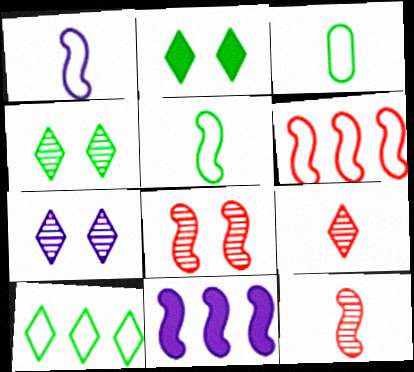[[5, 8, 11]]